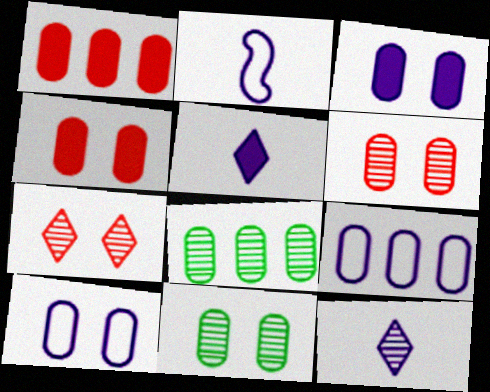[[1, 8, 9], 
[4, 10, 11]]